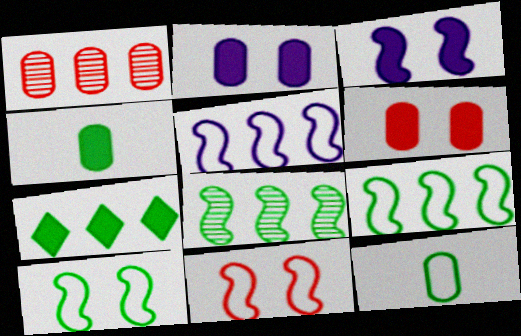[[1, 2, 12], 
[1, 5, 7]]